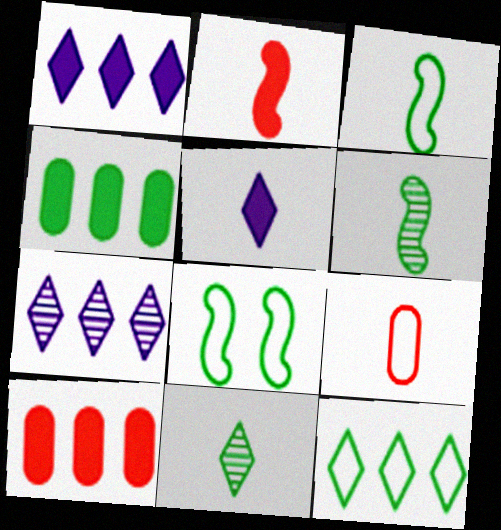[[4, 8, 11], 
[5, 6, 9]]